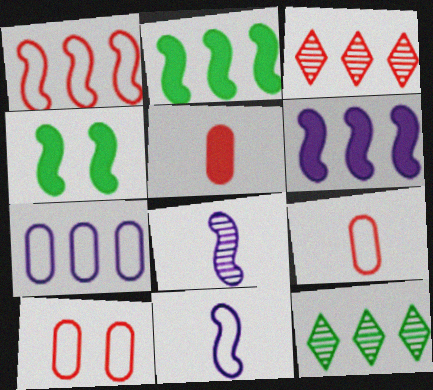[[1, 4, 8], 
[2, 3, 7]]